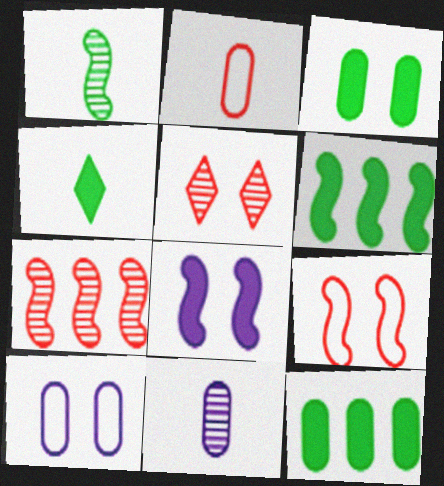[[3, 4, 6], 
[4, 7, 10]]